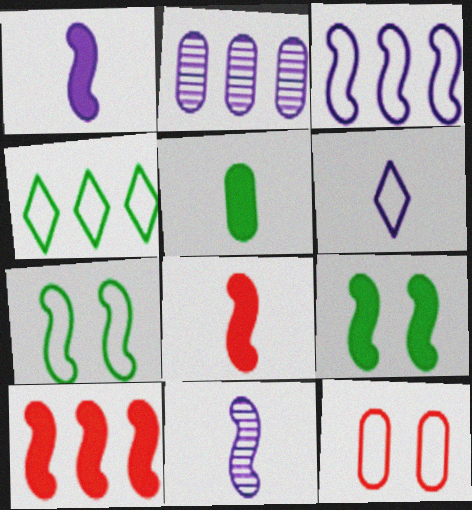[[1, 9, 10], 
[2, 4, 10], 
[2, 5, 12], 
[7, 10, 11]]